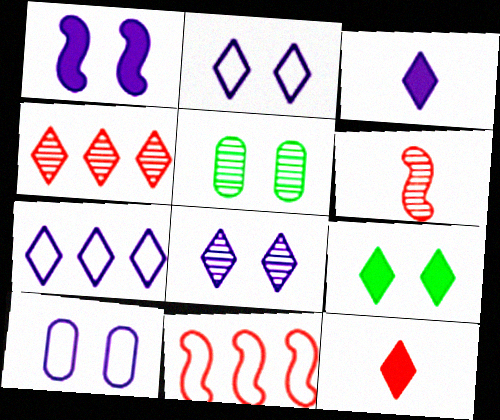[[1, 8, 10], 
[3, 5, 11], 
[3, 7, 8]]